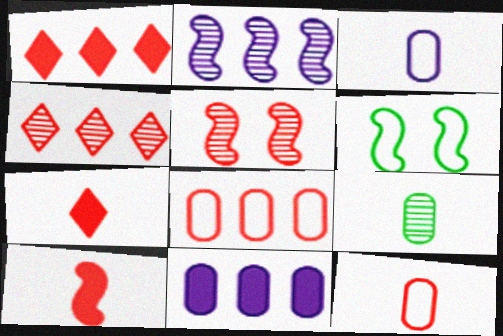[[1, 5, 12], 
[2, 6, 10], 
[5, 7, 8]]